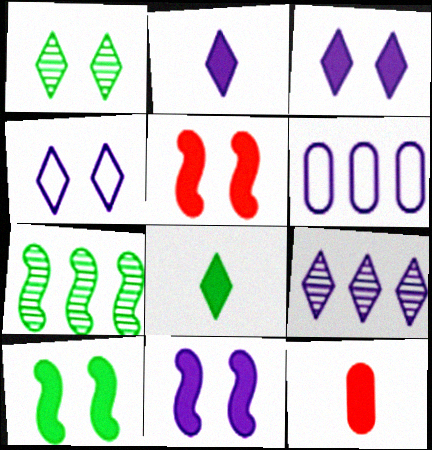[[2, 4, 9], 
[4, 7, 12], 
[5, 10, 11]]